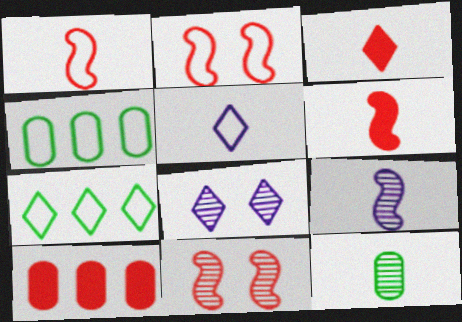[[2, 4, 5], 
[3, 7, 8], 
[4, 6, 8], 
[5, 6, 12]]